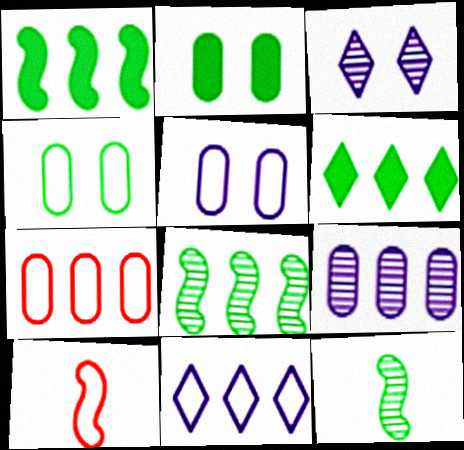[[4, 6, 12], 
[4, 10, 11]]